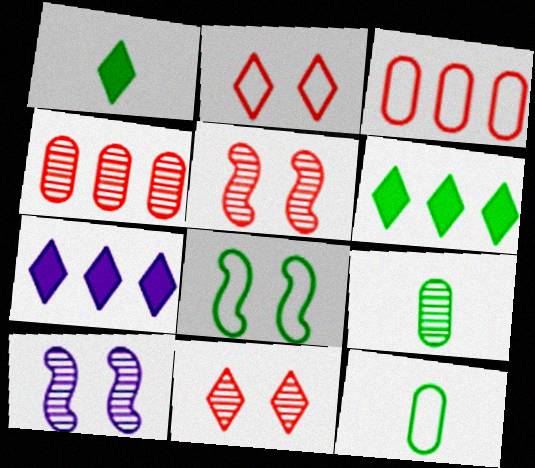[[1, 3, 10], 
[5, 7, 12], 
[6, 8, 9]]